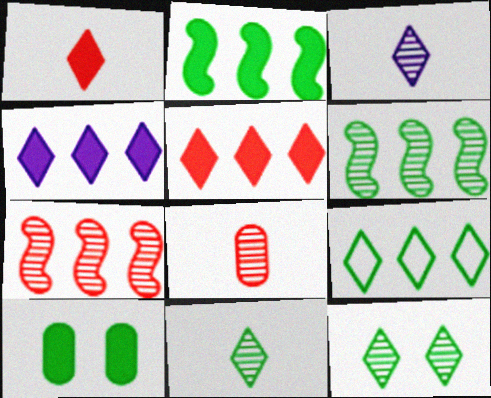[]